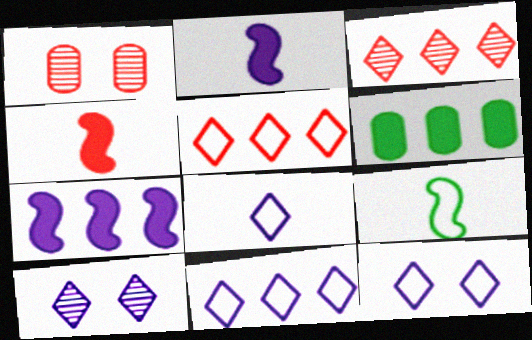[[1, 4, 5], 
[8, 11, 12]]